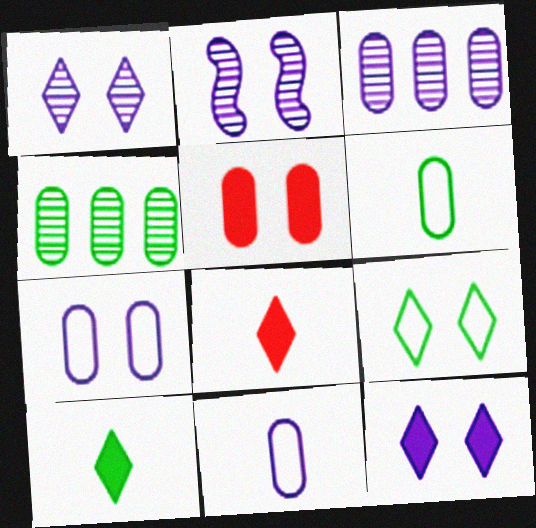[[2, 5, 9], 
[2, 7, 12], 
[3, 5, 6], 
[4, 5, 11]]